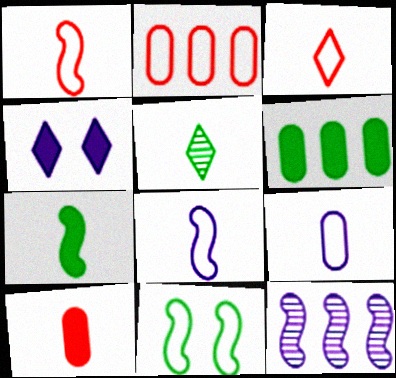[[4, 9, 12], 
[5, 6, 11], 
[5, 8, 10]]